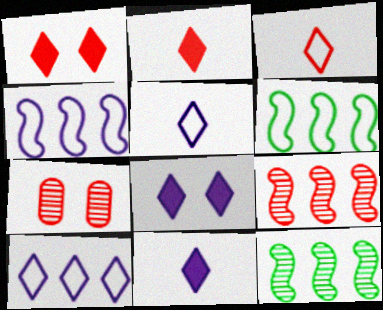[[6, 7, 11]]